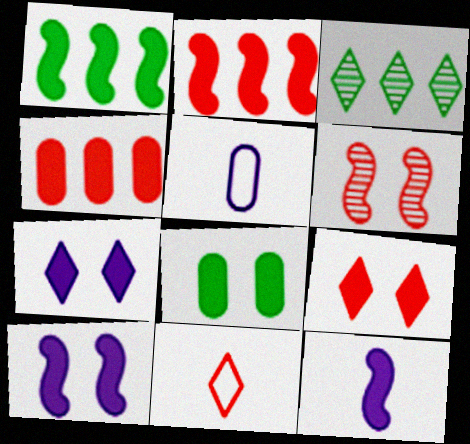[[3, 7, 11], 
[4, 6, 11], 
[8, 9, 10]]